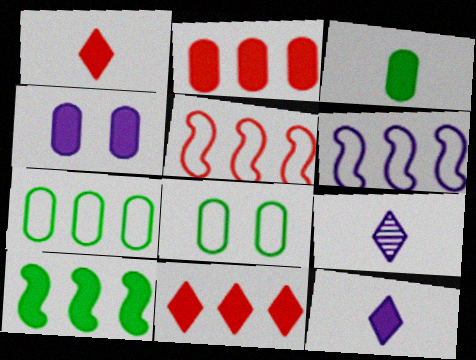[[1, 4, 10], 
[2, 3, 4], 
[4, 6, 9]]